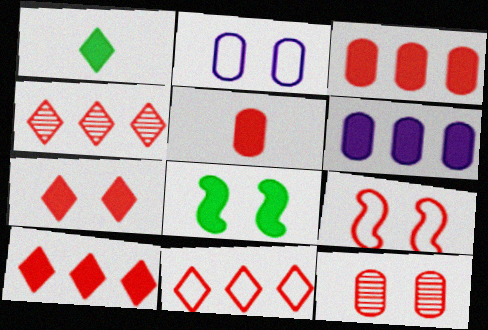[[4, 5, 9], 
[4, 10, 11], 
[7, 9, 12]]